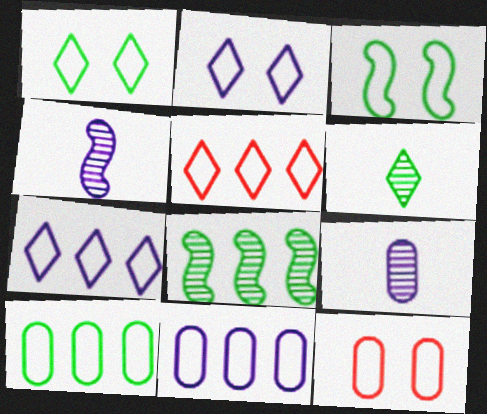[[2, 3, 12]]